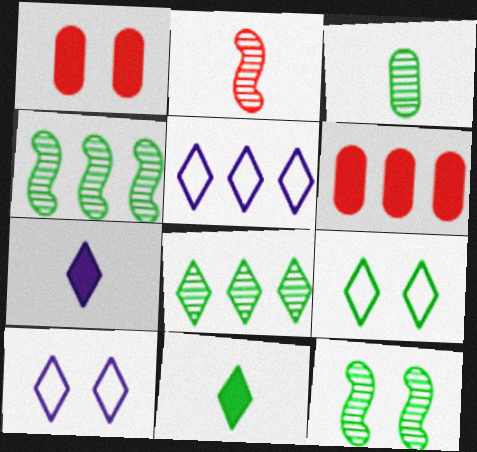[[1, 10, 12], 
[3, 8, 12], 
[4, 5, 6], 
[8, 9, 11]]